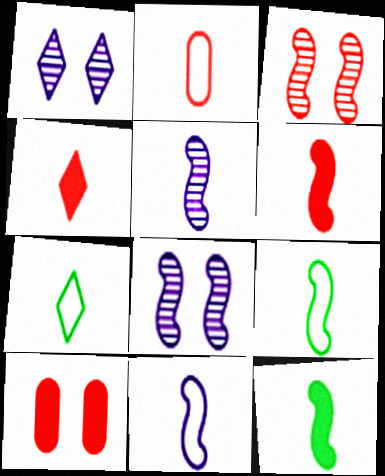[[2, 7, 11], 
[5, 6, 9]]